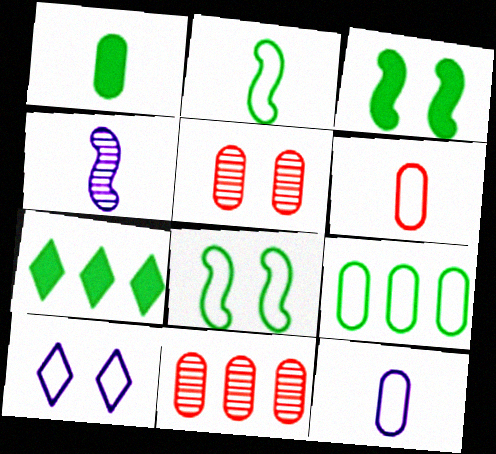[[1, 3, 7], 
[3, 5, 10]]